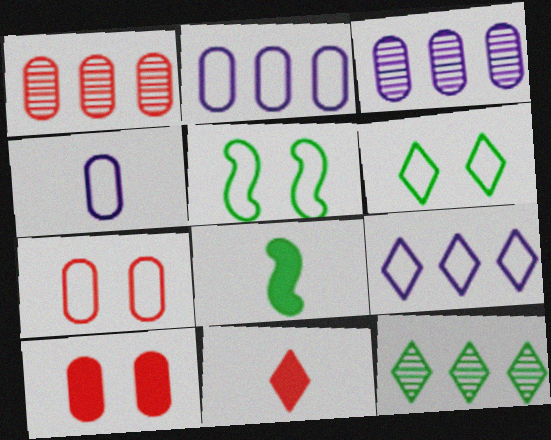[[3, 5, 11]]